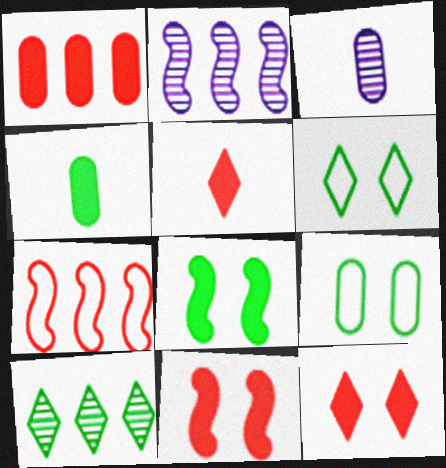[[1, 3, 9], 
[1, 5, 11], 
[2, 5, 9]]